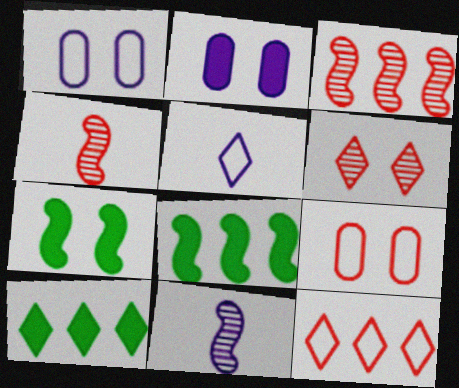[[1, 4, 10], 
[1, 6, 7], 
[5, 6, 10], 
[9, 10, 11]]